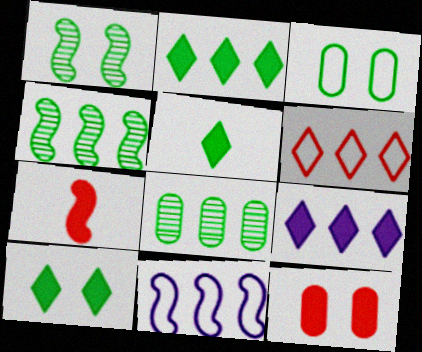[[1, 3, 10], 
[1, 7, 11], 
[2, 5, 10], 
[3, 4, 5]]